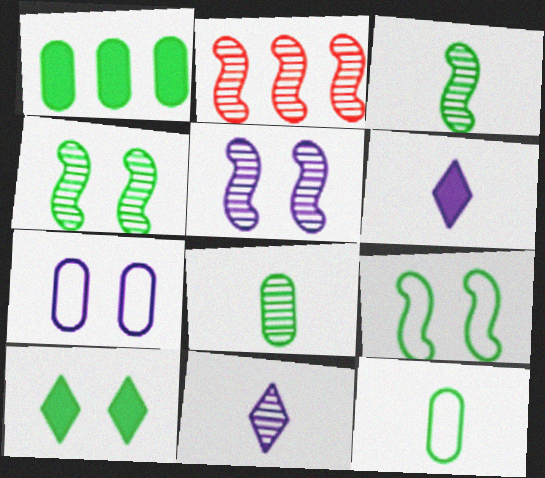[[2, 3, 5]]